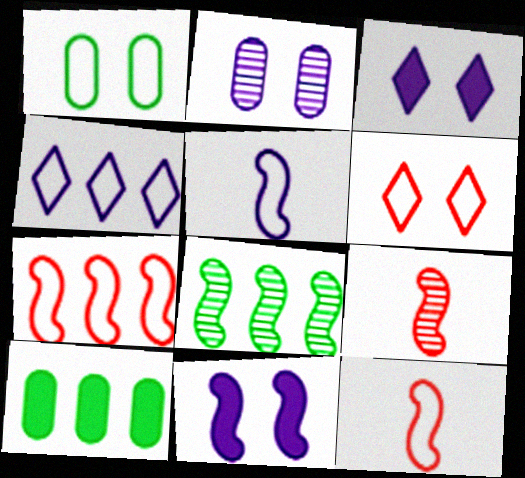[[1, 4, 12], 
[8, 11, 12]]